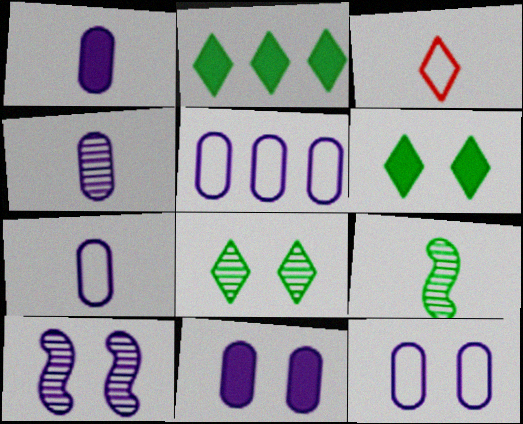[[1, 3, 9], 
[1, 4, 7], 
[4, 5, 11], 
[5, 7, 12]]